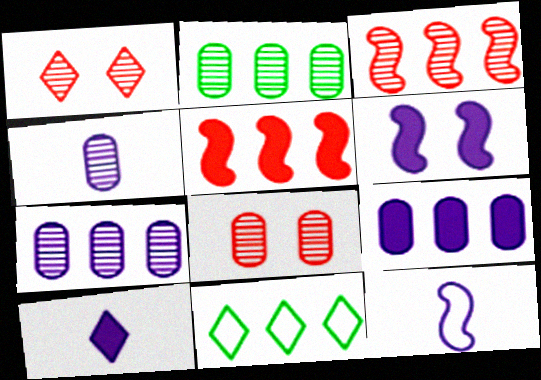[[1, 10, 11], 
[2, 4, 8], 
[3, 9, 11], 
[4, 10, 12], 
[5, 7, 11], 
[6, 9, 10]]